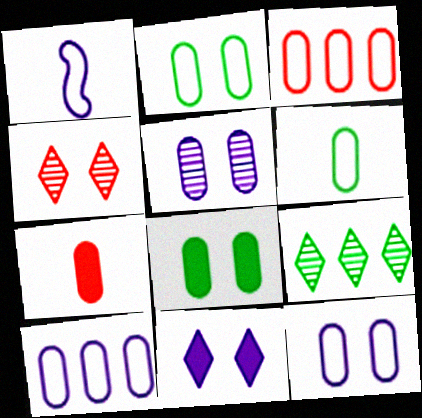[[3, 6, 12]]